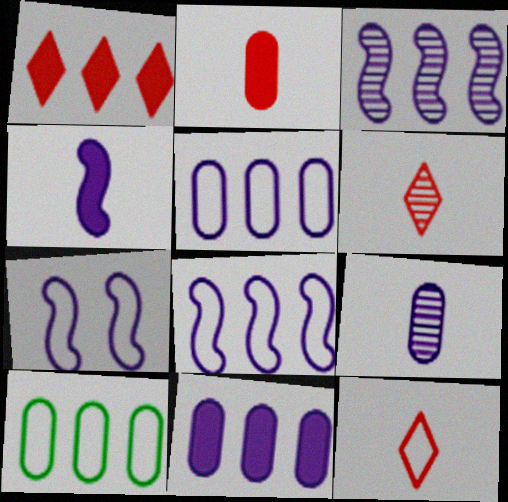[[1, 3, 10], 
[3, 4, 7], 
[7, 10, 12]]